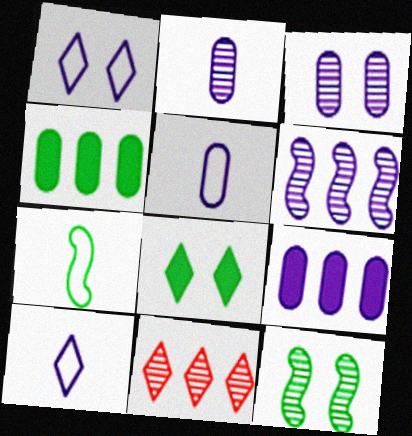[[2, 11, 12], 
[3, 5, 9], 
[8, 10, 11]]